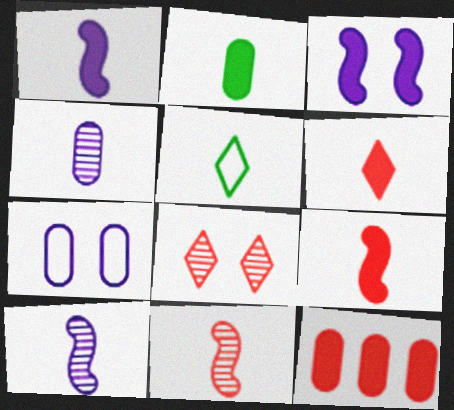[[1, 2, 6], 
[4, 5, 9]]